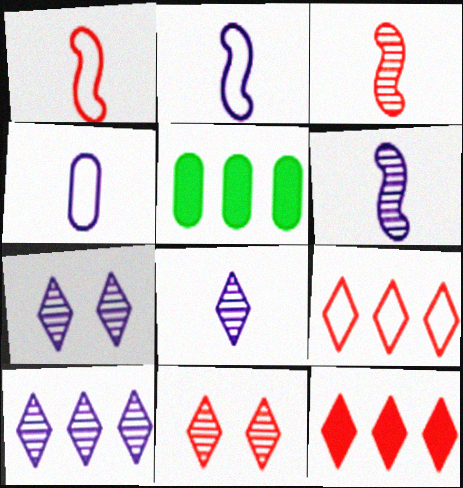[[1, 5, 7], 
[2, 5, 11], 
[7, 8, 10]]